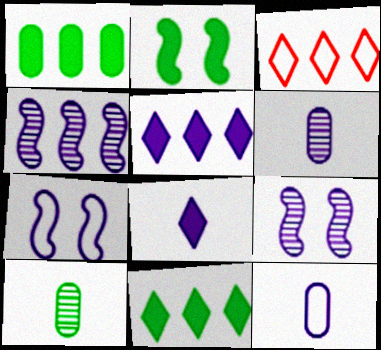[[1, 3, 4], 
[2, 3, 6], 
[5, 6, 7], 
[5, 9, 12]]